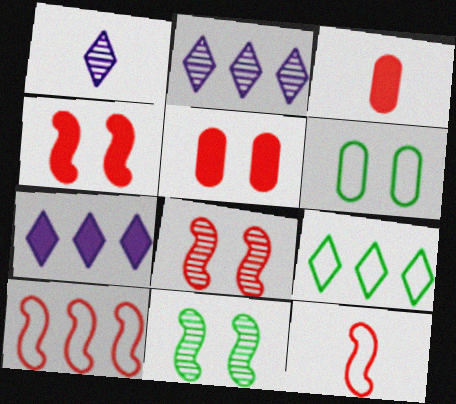[]